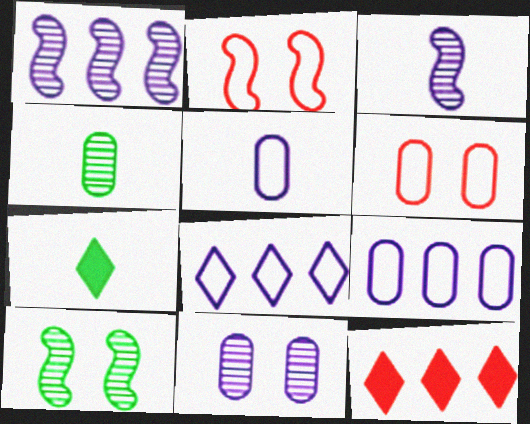[[1, 6, 7], 
[5, 10, 12]]